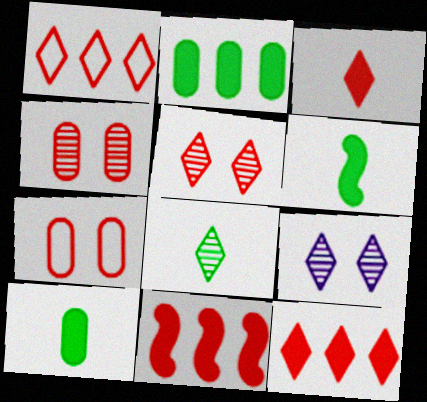[[1, 3, 5]]